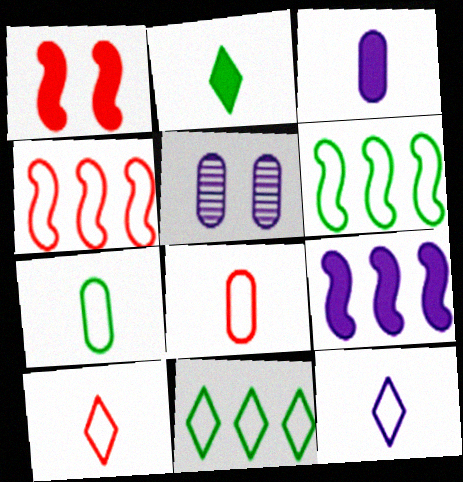[[2, 4, 5], 
[5, 9, 12]]